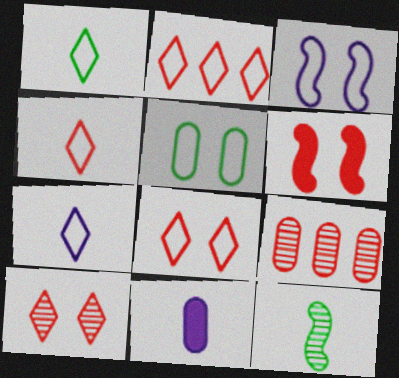[[1, 4, 7], 
[2, 4, 8], 
[3, 5, 8], 
[4, 6, 9], 
[4, 11, 12], 
[5, 9, 11]]